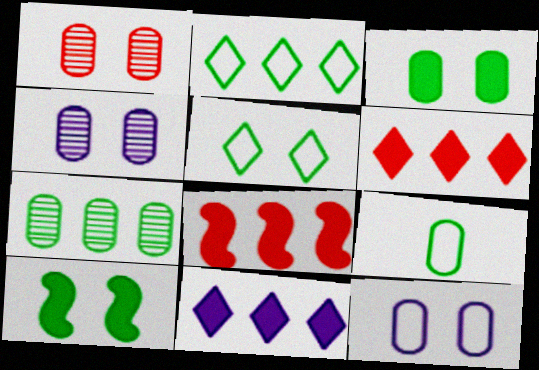[[1, 3, 12], 
[3, 7, 9]]